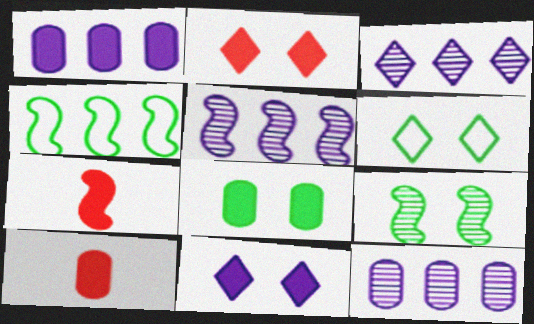[[1, 8, 10], 
[3, 5, 12], 
[5, 6, 10], 
[6, 7, 12], 
[6, 8, 9]]